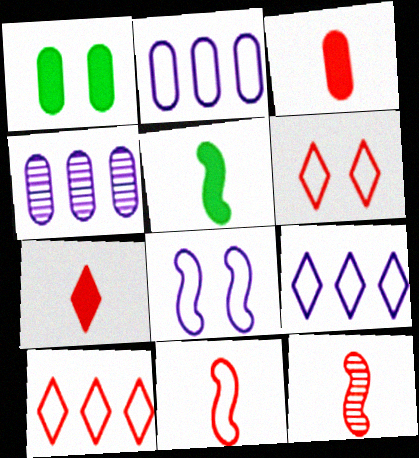[[1, 9, 12], 
[4, 5, 6]]